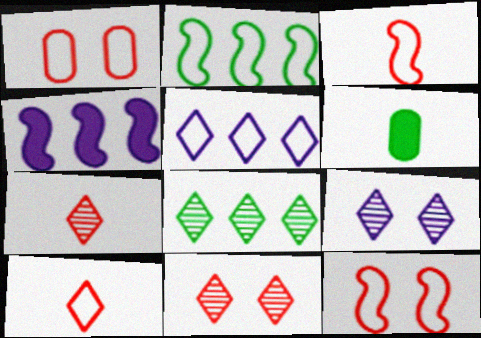[[7, 8, 9]]